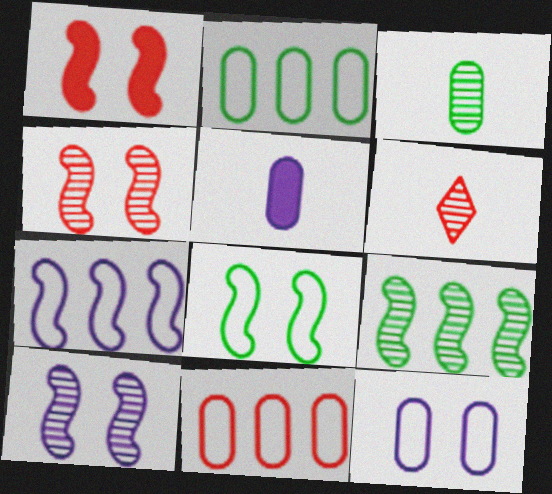[[1, 6, 11], 
[1, 8, 10]]